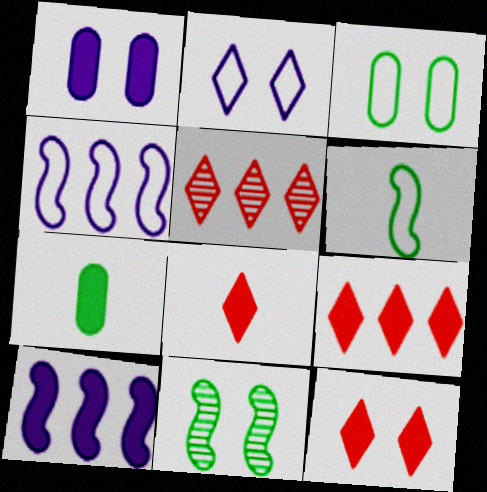[[1, 5, 6], 
[7, 10, 12], 
[8, 9, 12]]